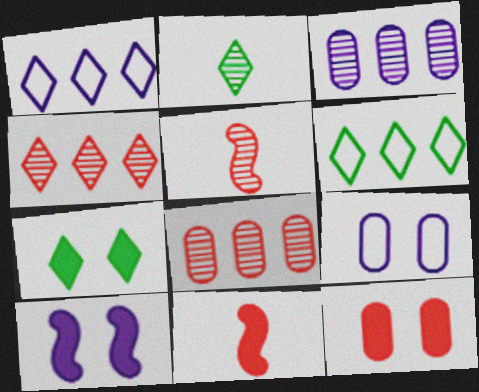[[2, 6, 7], 
[7, 10, 12]]